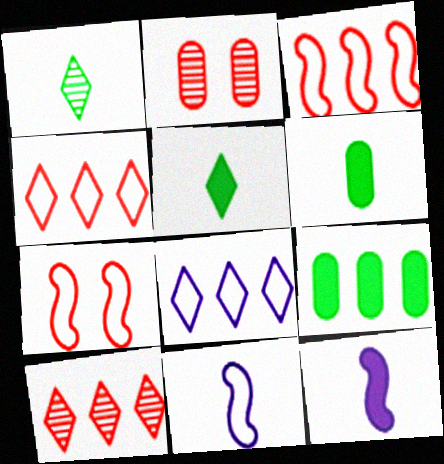[]